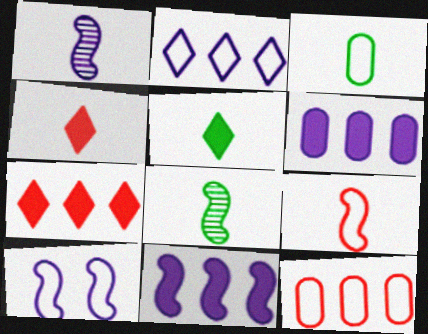[[1, 3, 4], 
[1, 10, 11], 
[3, 5, 8]]